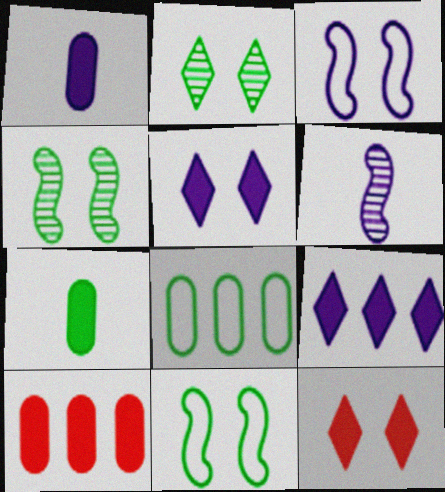[[6, 8, 12]]